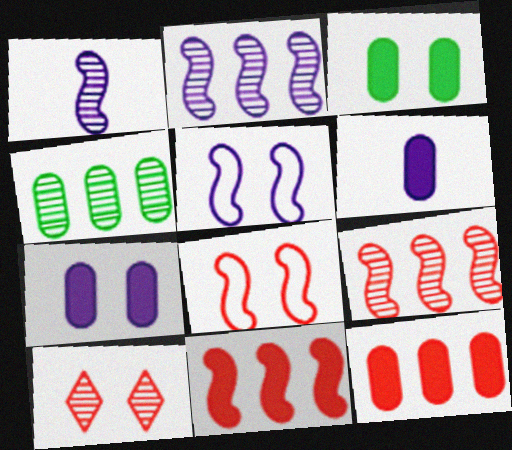[[1, 4, 10], 
[3, 5, 10], 
[3, 6, 12]]